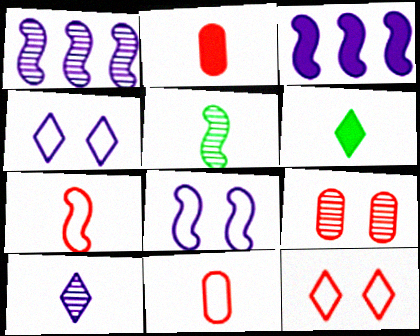[]